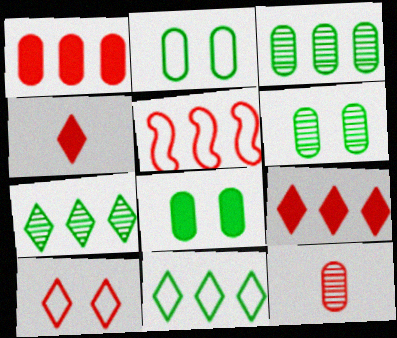[[2, 6, 8]]